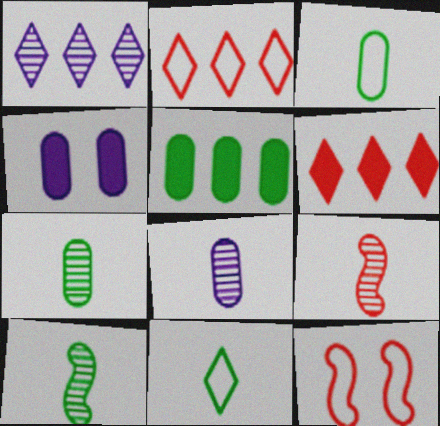[[2, 4, 10]]